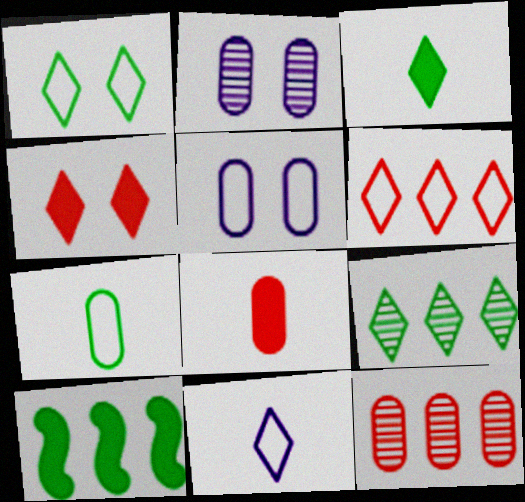[[1, 3, 9], 
[1, 6, 11], 
[4, 9, 11]]